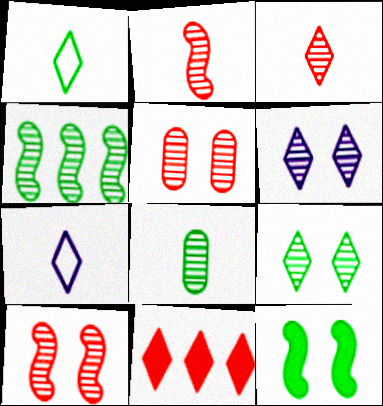[[1, 6, 11], 
[4, 8, 9], 
[7, 9, 11]]